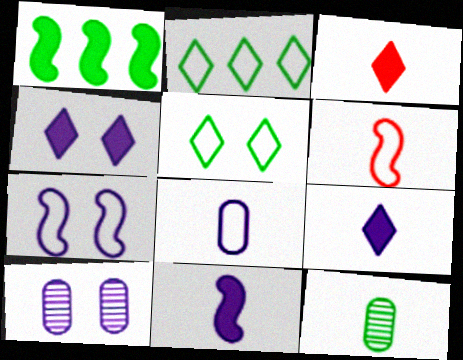[[1, 5, 12], 
[4, 7, 10], 
[6, 9, 12]]